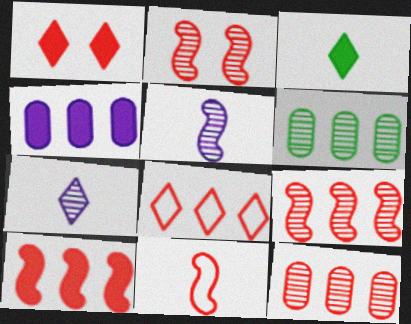[[1, 11, 12], 
[2, 6, 7], 
[2, 10, 11], 
[8, 10, 12]]